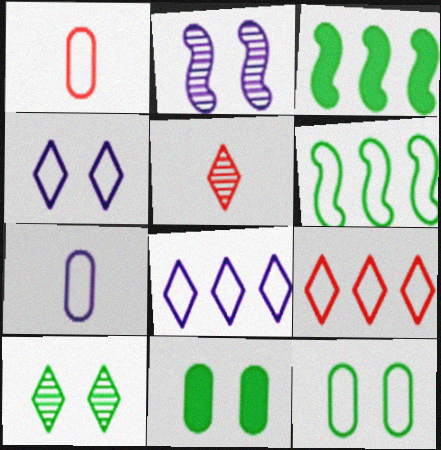[[1, 4, 6]]